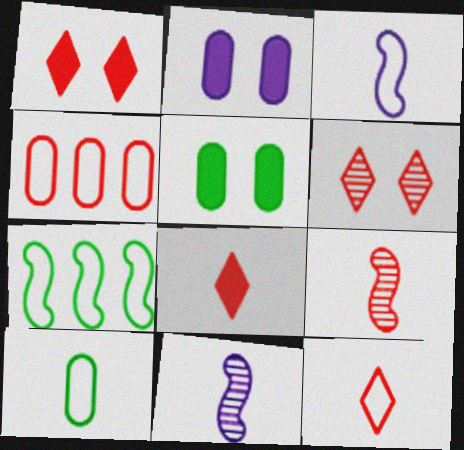[[1, 4, 9], 
[3, 10, 12], 
[8, 10, 11]]